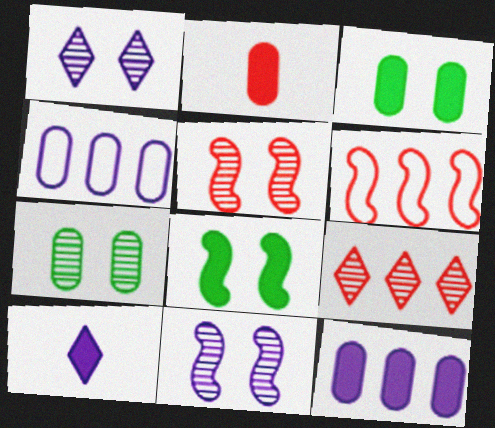[[1, 5, 7], 
[2, 3, 12], 
[2, 4, 7], 
[4, 10, 11], 
[6, 7, 10]]